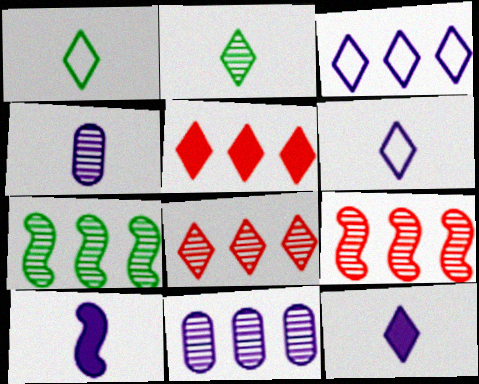[[4, 6, 10], 
[7, 8, 11]]